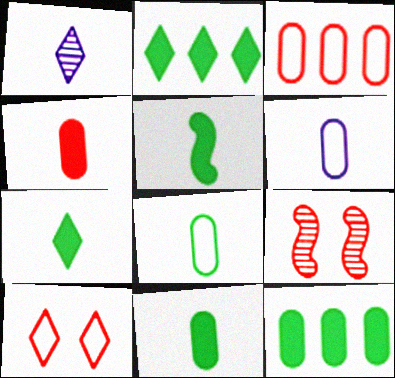[[1, 2, 10], 
[2, 6, 9], 
[5, 7, 11]]